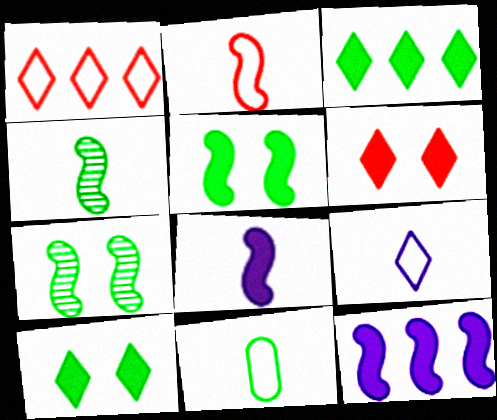[[2, 4, 8], 
[2, 7, 12], 
[2, 9, 11], 
[3, 7, 11]]